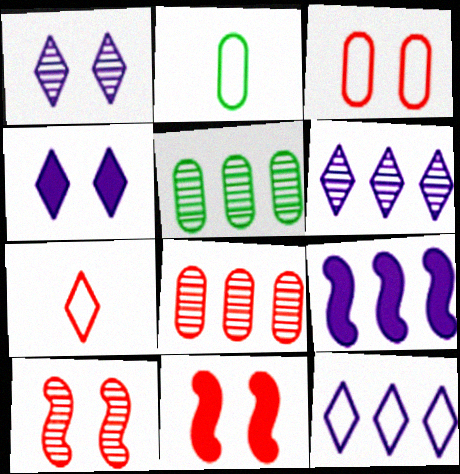[[2, 6, 11], 
[7, 8, 11]]